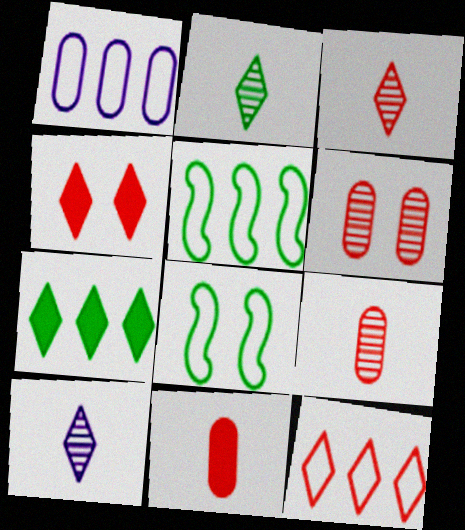[[1, 5, 12], 
[2, 3, 10], 
[3, 4, 12]]